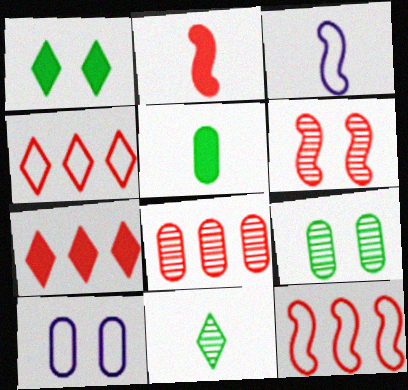[[1, 3, 8], 
[1, 6, 10], 
[2, 6, 12], 
[3, 7, 9], 
[5, 8, 10], 
[7, 8, 12]]